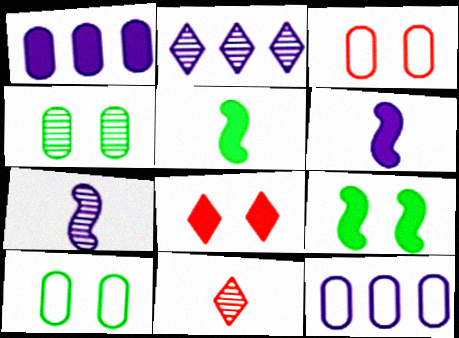[[1, 5, 8], 
[2, 3, 5], 
[9, 11, 12]]